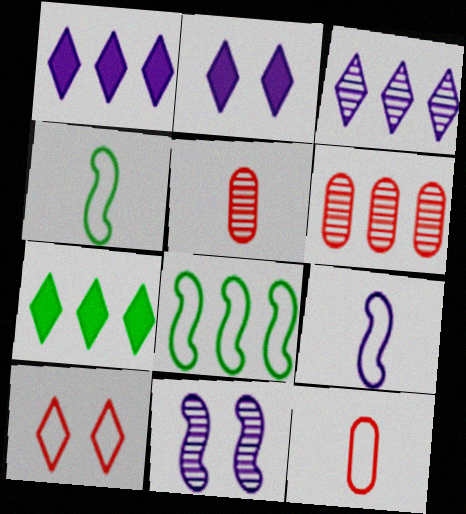[[1, 6, 8], 
[2, 4, 6], 
[2, 5, 8], 
[7, 11, 12]]